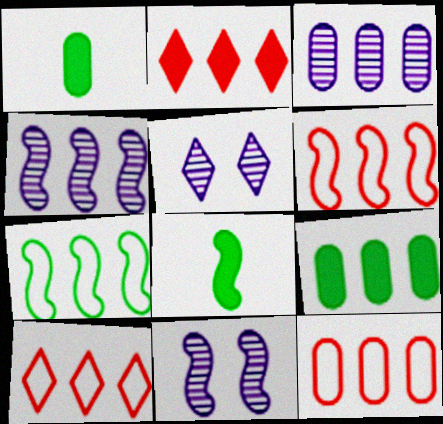[[1, 5, 6], 
[1, 10, 11], 
[2, 3, 7], 
[3, 9, 12], 
[4, 9, 10], 
[5, 8, 12], 
[6, 8, 11], 
[6, 10, 12]]